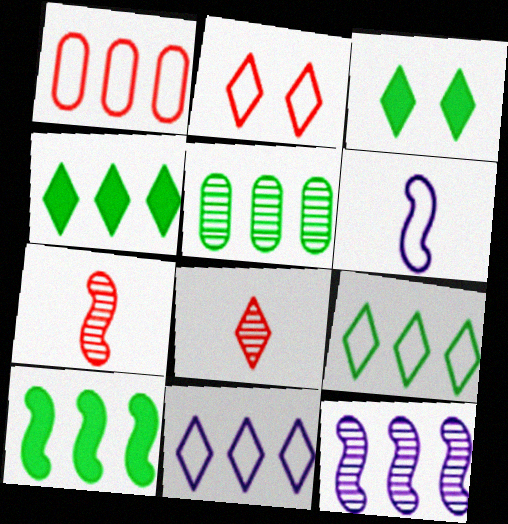[[1, 4, 12], 
[3, 8, 11], 
[5, 9, 10]]